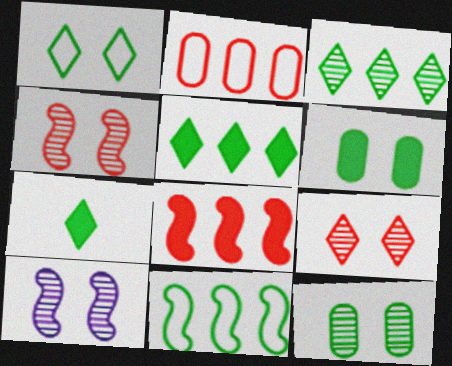[[1, 3, 7], 
[2, 7, 10], 
[7, 11, 12], 
[9, 10, 12]]